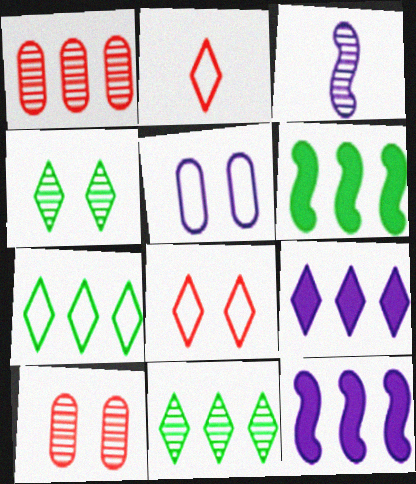[[1, 3, 4], 
[1, 7, 12], 
[2, 4, 9], 
[3, 5, 9], 
[3, 10, 11]]